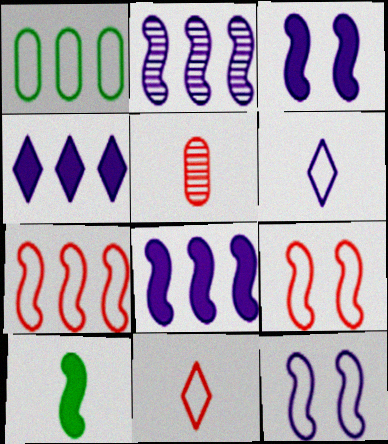[[1, 6, 9], 
[1, 11, 12], 
[2, 9, 10], 
[5, 6, 10]]